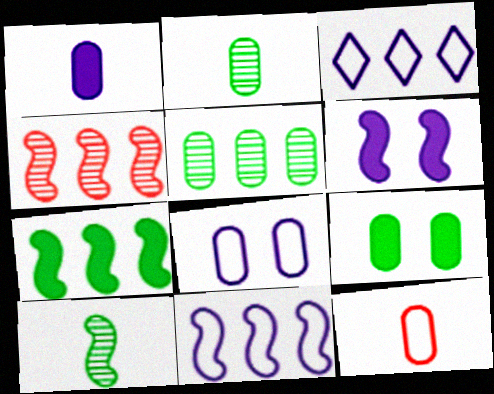[[1, 2, 12], 
[4, 7, 11]]